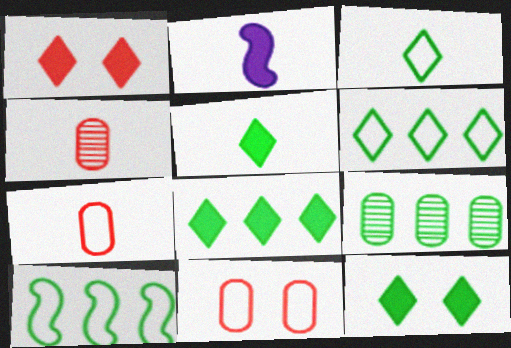[[2, 3, 4], 
[5, 8, 12], 
[8, 9, 10]]